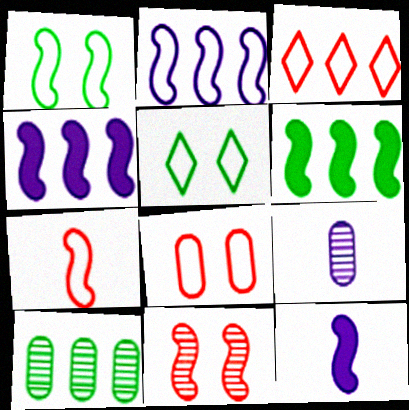[[1, 2, 7], 
[3, 4, 10], 
[3, 7, 8]]